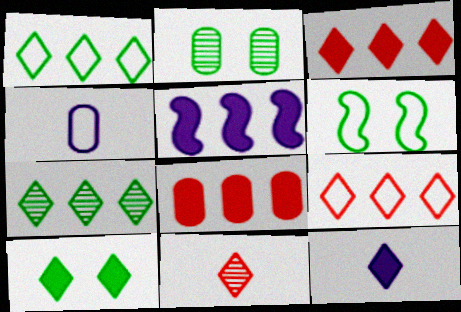[[2, 4, 8], 
[2, 6, 10], 
[3, 10, 12], 
[4, 6, 9]]